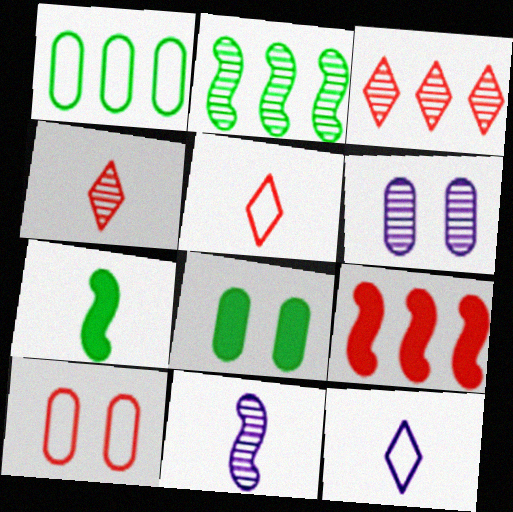[[2, 4, 6], 
[4, 9, 10], 
[6, 8, 10]]